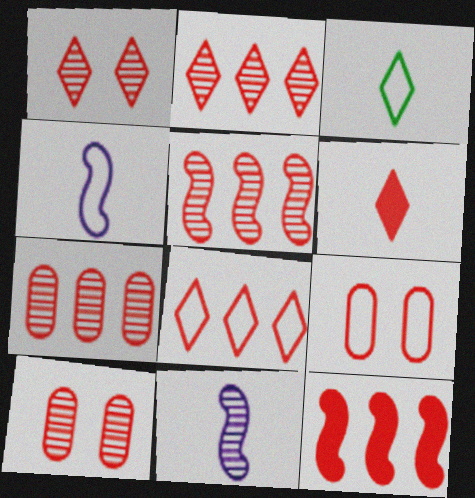[[1, 6, 8], 
[2, 5, 7], 
[5, 6, 9], 
[7, 8, 12]]